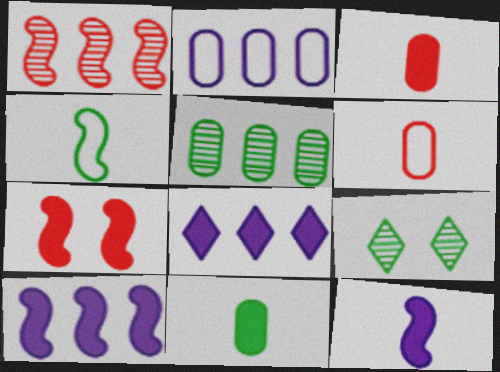[[6, 9, 10], 
[7, 8, 11]]